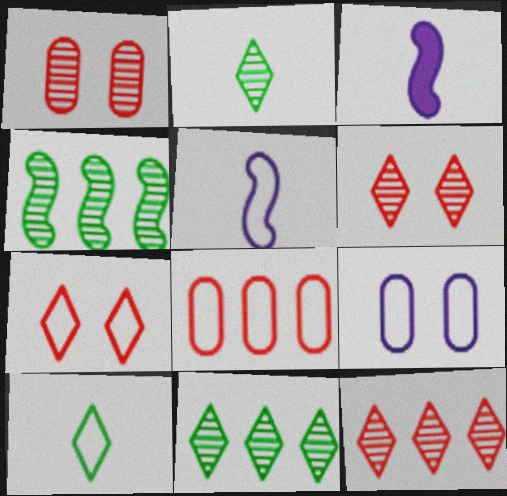[]